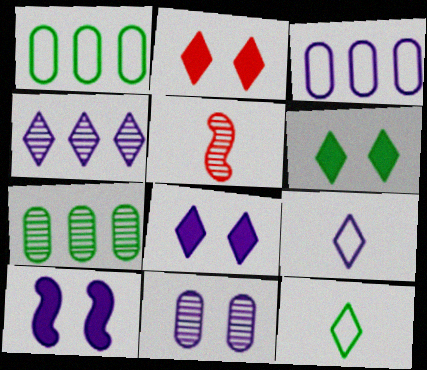[[1, 5, 8], 
[2, 4, 12], 
[2, 6, 8], 
[3, 5, 6], 
[4, 8, 9]]